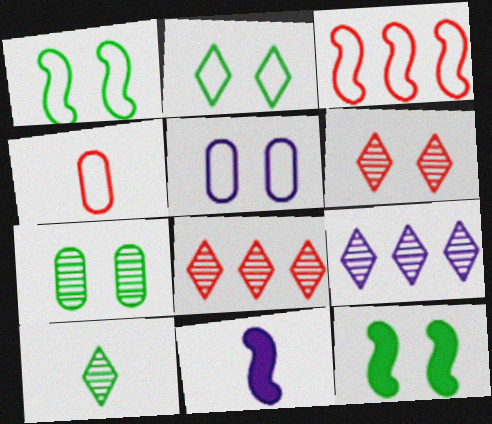[[2, 7, 12], 
[4, 9, 12], 
[4, 10, 11], 
[5, 6, 12], 
[5, 9, 11], 
[6, 9, 10]]